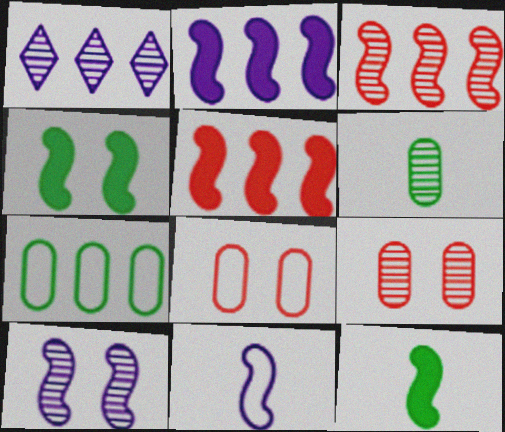[[1, 5, 7], 
[1, 8, 12], 
[2, 10, 11], 
[3, 4, 11]]